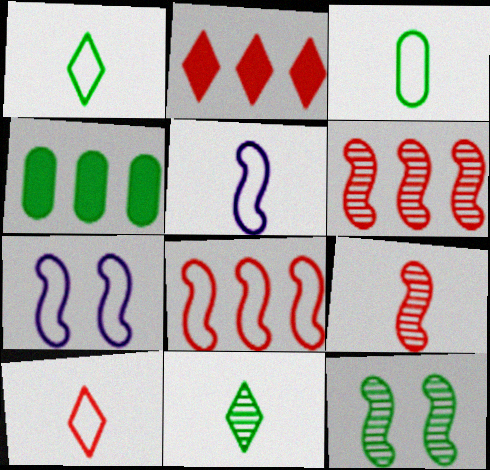[[1, 4, 12], 
[3, 5, 10]]